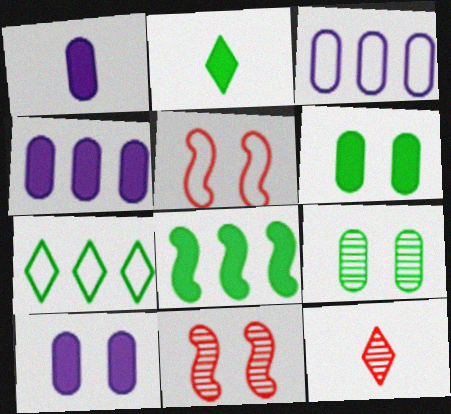[[1, 4, 10], 
[1, 7, 11], 
[2, 3, 11], 
[2, 6, 8]]